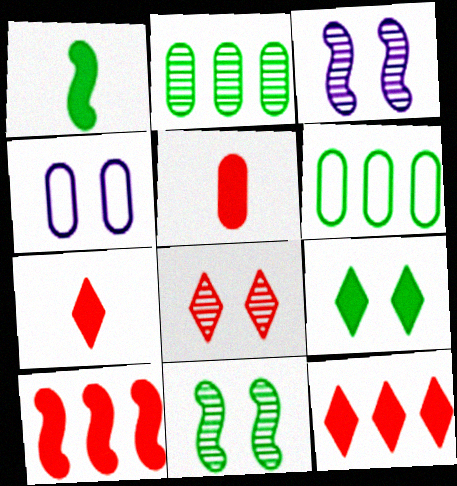[[2, 4, 5], 
[3, 6, 7]]